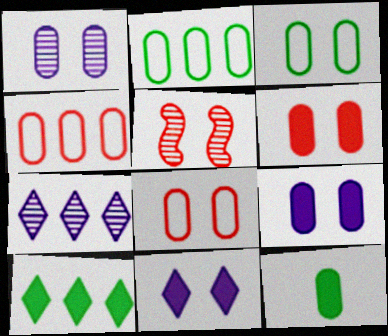[[1, 3, 6], 
[1, 4, 12], 
[3, 5, 11]]